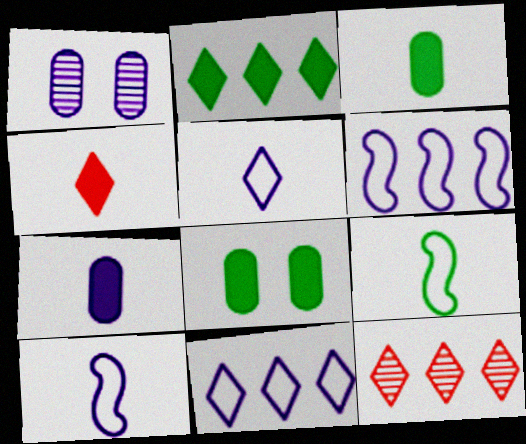[[2, 11, 12], 
[8, 10, 12]]